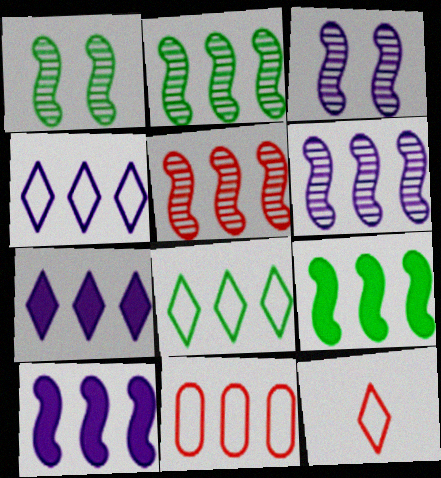[[2, 5, 6], 
[2, 7, 11]]